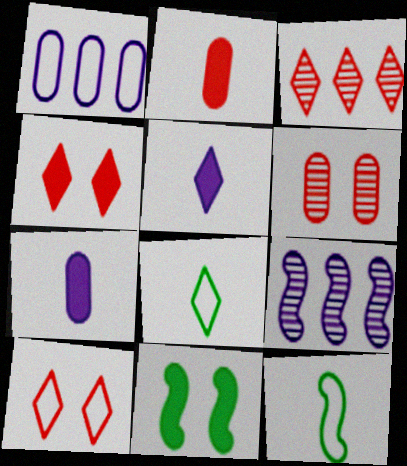[[1, 10, 12]]